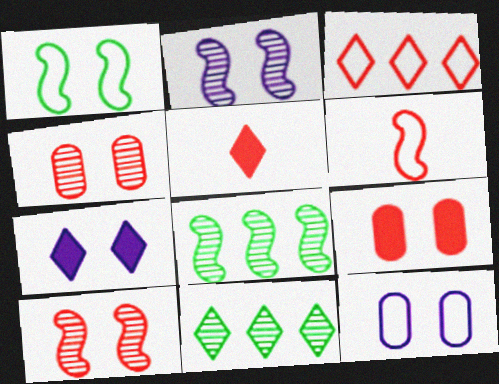[[1, 4, 7], 
[2, 7, 12], 
[5, 8, 12]]